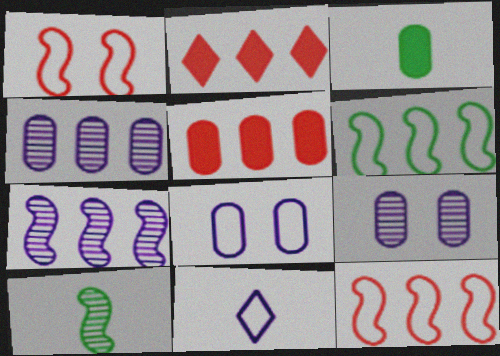[[2, 4, 6], 
[2, 8, 10]]